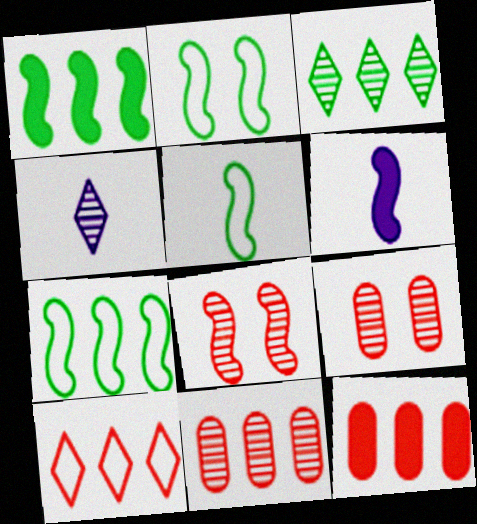[[2, 4, 12], 
[2, 5, 7], 
[6, 7, 8]]